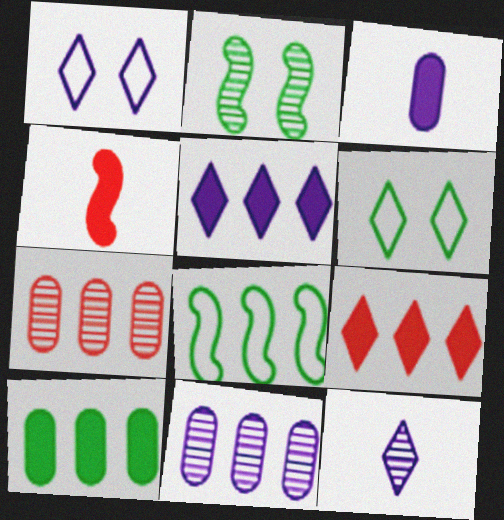[[1, 5, 12], 
[2, 7, 12], 
[4, 6, 11], 
[5, 7, 8], 
[6, 9, 12], 
[8, 9, 11]]